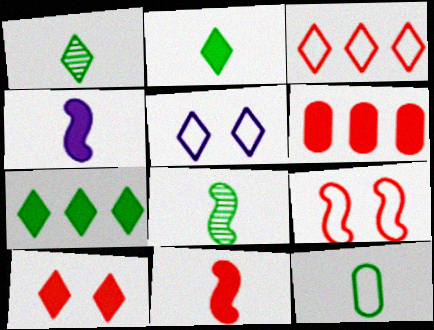[[2, 8, 12], 
[5, 6, 8], 
[6, 10, 11]]